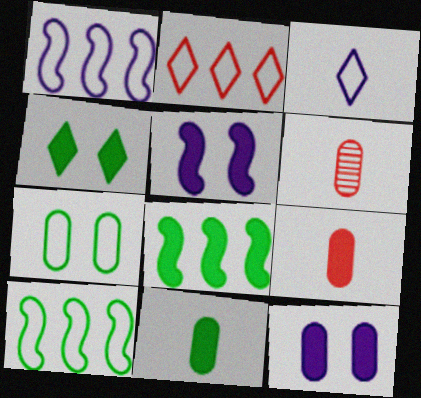[[1, 4, 6], 
[4, 8, 11]]